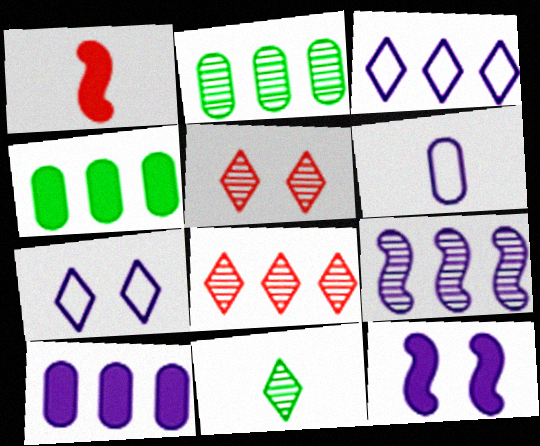[[1, 2, 7], 
[1, 6, 11], 
[2, 8, 9], 
[3, 9, 10]]